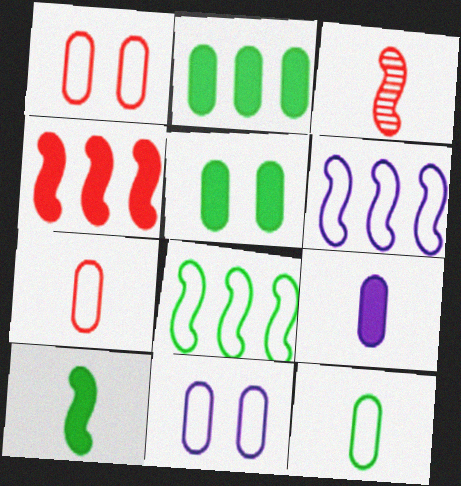[]